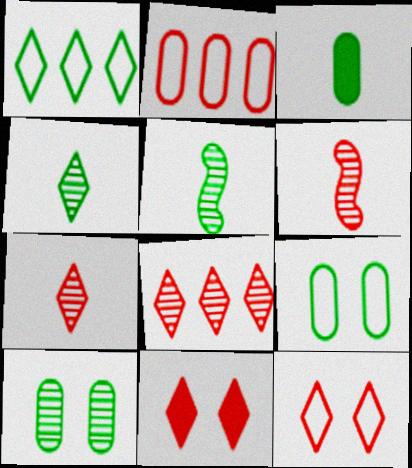[[2, 6, 11]]